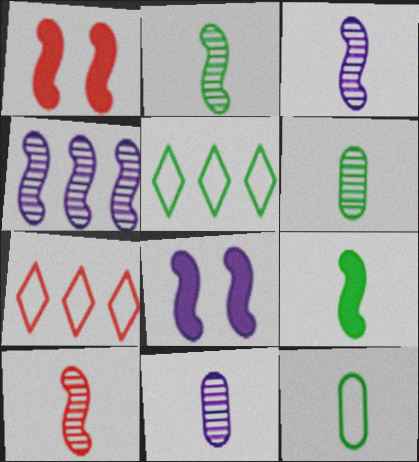[[1, 5, 11], 
[2, 3, 10], 
[6, 7, 8]]